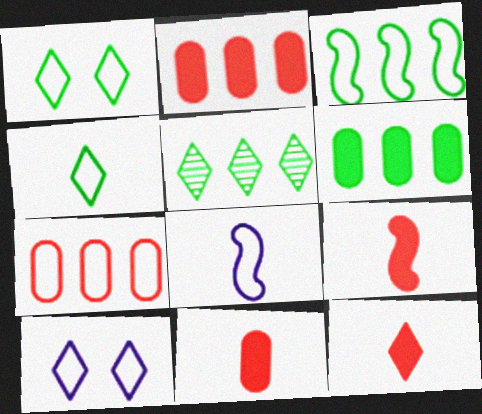[[1, 7, 8], 
[3, 5, 6], 
[5, 10, 12], 
[9, 11, 12]]